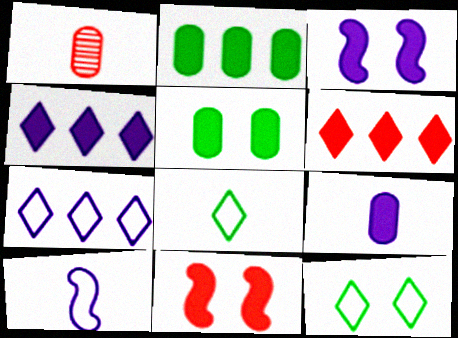[[3, 4, 9]]